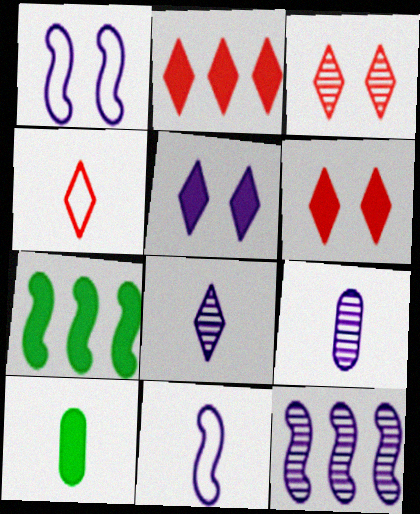[[2, 3, 4]]